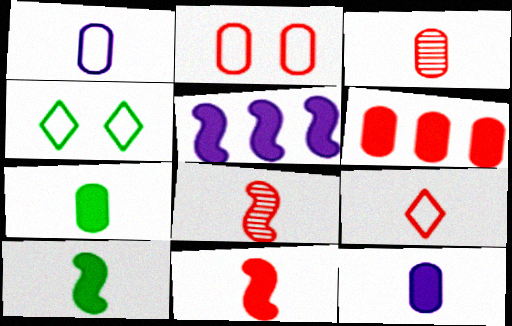[[1, 3, 7], 
[2, 3, 6], 
[3, 4, 5], 
[3, 9, 11]]